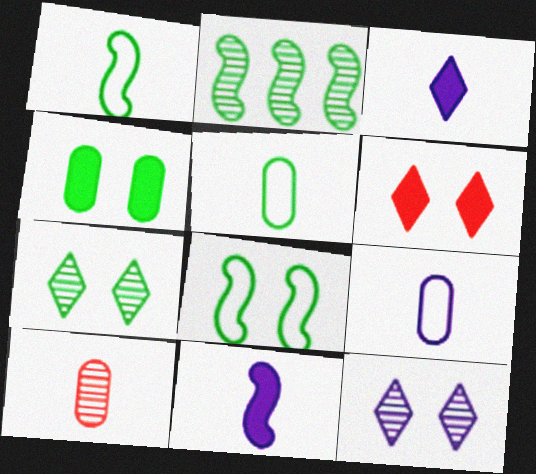[[1, 3, 10], 
[2, 6, 9], 
[2, 10, 12], 
[4, 7, 8]]